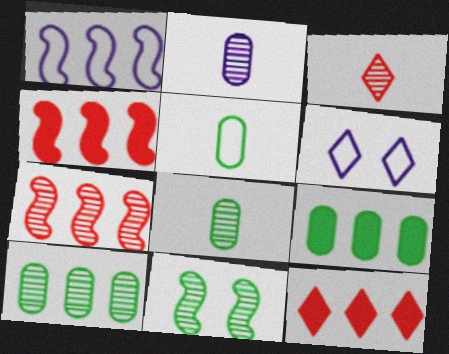[[1, 10, 12], 
[4, 6, 8]]